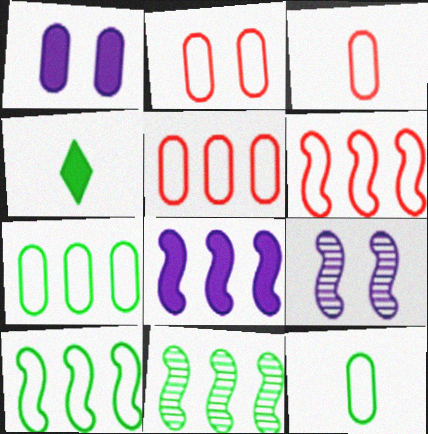[[2, 3, 5], 
[4, 5, 9], 
[6, 8, 11]]